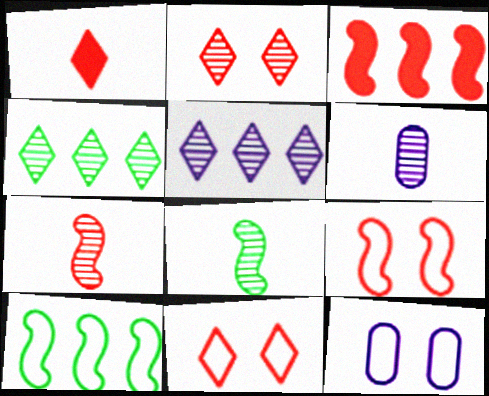[[3, 7, 9]]